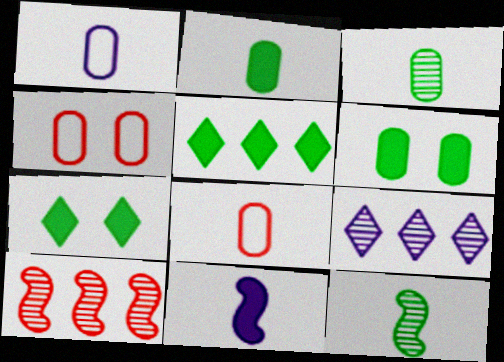[[1, 7, 10]]